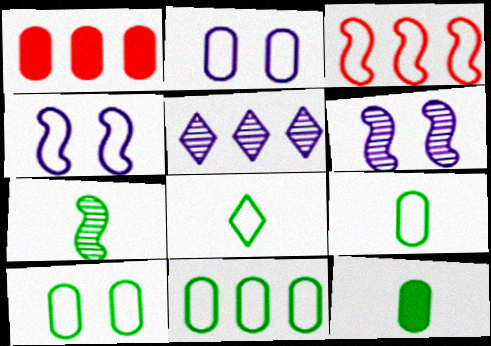[[1, 6, 8], 
[2, 3, 8], 
[7, 8, 12], 
[9, 10, 11]]